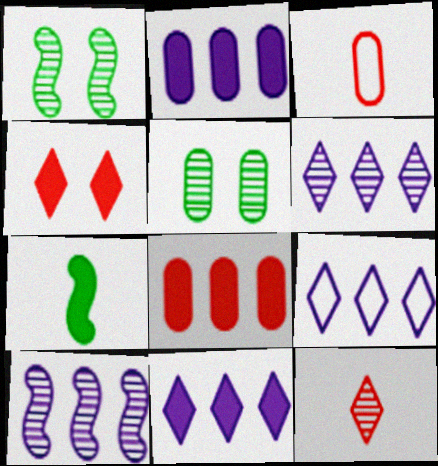[[1, 3, 11], 
[2, 3, 5], 
[2, 4, 7], 
[2, 9, 10], 
[5, 10, 12], 
[6, 9, 11]]